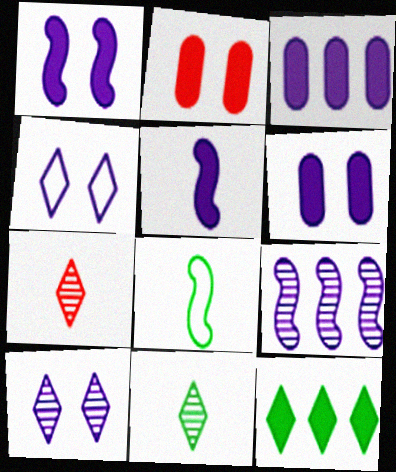[[2, 5, 12], 
[4, 7, 12]]